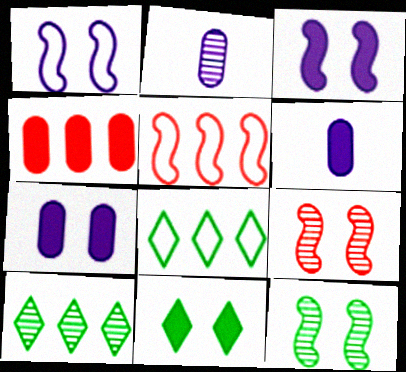[[2, 5, 11], 
[2, 9, 10], 
[6, 8, 9]]